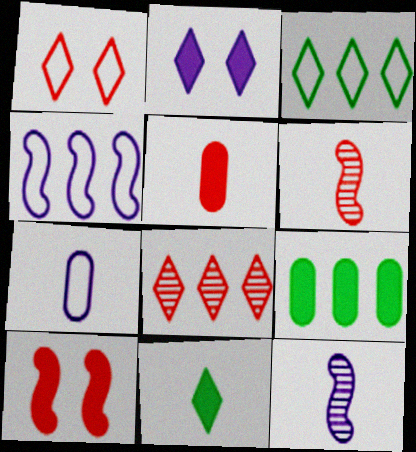[[1, 9, 12], 
[4, 8, 9], 
[6, 7, 11]]